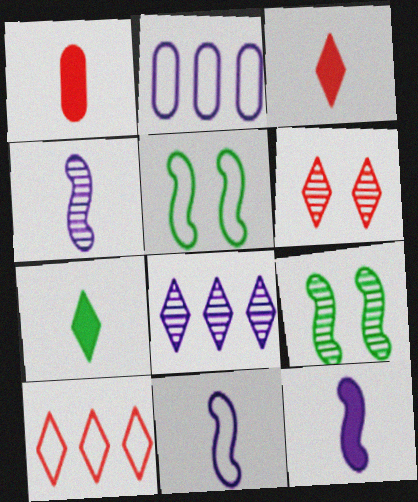[[1, 5, 8], 
[1, 7, 12], 
[2, 3, 9], 
[3, 6, 10], 
[4, 11, 12]]